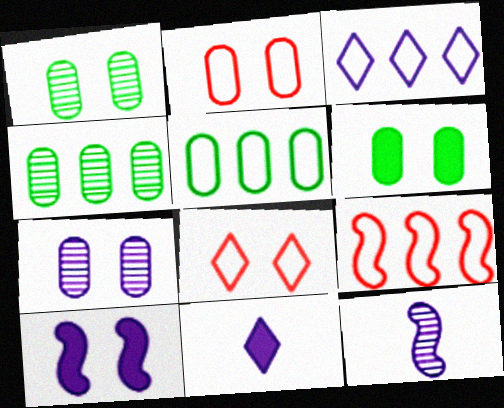[[1, 8, 10], 
[1, 9, 11], 
[2, 6, 7], 
[3, 5, 9]]